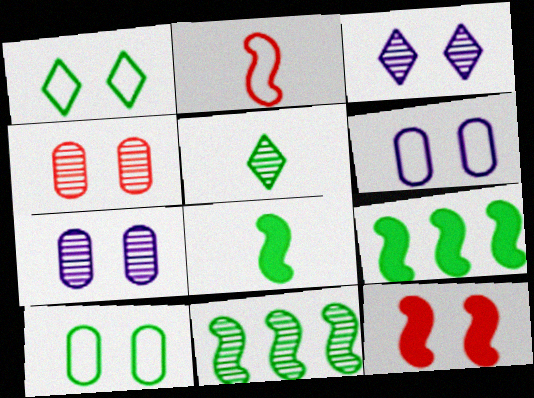[[1, 7, 12], 
[3, 10, 12], 
[5, 9, 10]]